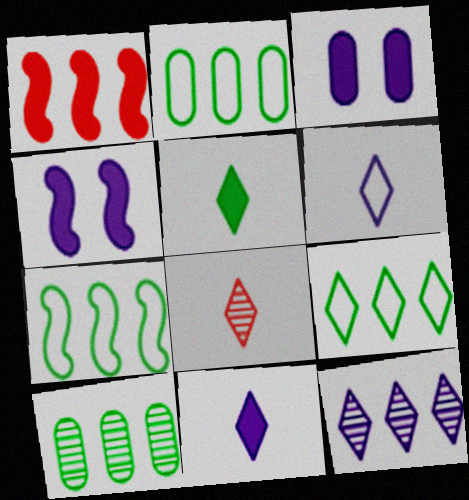[[1, 2, 12], 
[1, 3, 5], 
[2, 4, 8], 
[2, 7, 9], 
[3, 7, 8], 
[5, 6, 8]]